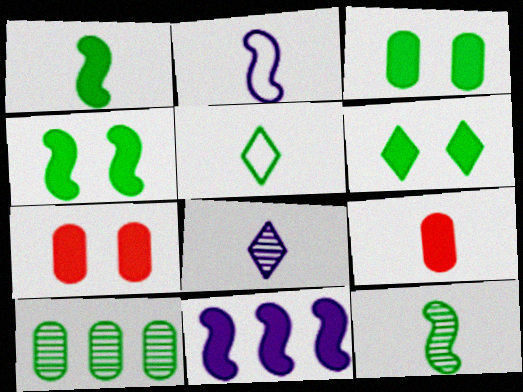[[3, 4, 6], 
[4, 5, 10], 
[6, 9, 11]]